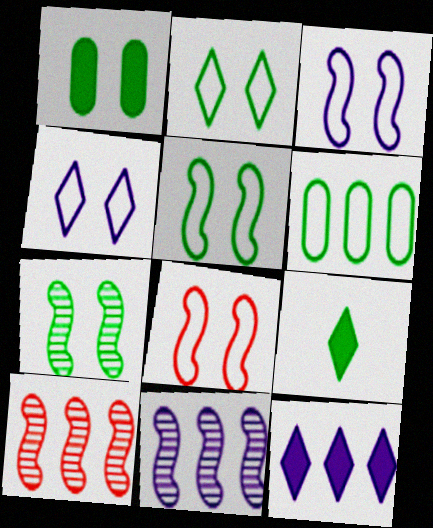[[1, 2, 7], 
[3, 5, 8], 
[6, 7, 9], 
[6, 10, 12]]